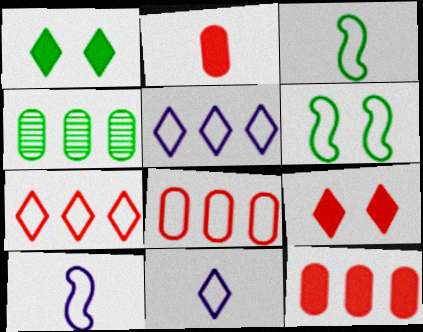[[1, 3, 4], 
[4, 9, 10], 
[6, 8, 11]]